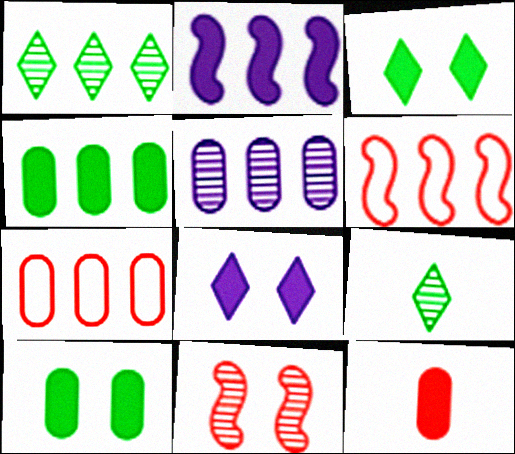[[1, 2, 7], 
[2, 3, 12], 
[4, 5, 7], 
[5, 9, 11]]